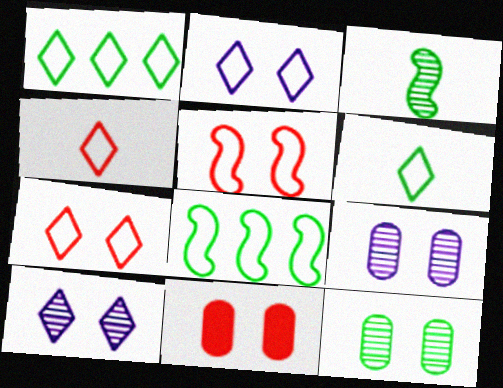[[1, 2, 4]]